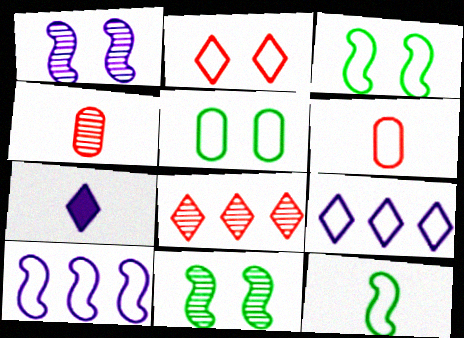[[3, 6, 9], 
[4, 7, 12]]